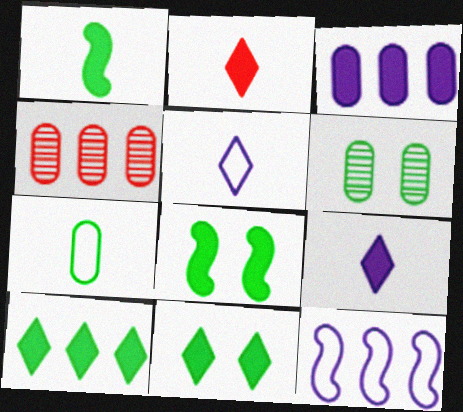[[2, 3, 8], 
[2, 6, 12], 
[4, 5, 8], 
[4, 10, 12]]